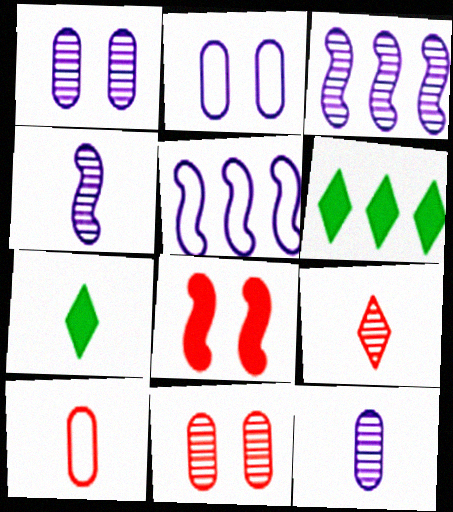[[4, 7, 10], 
[5, 7, 11]]